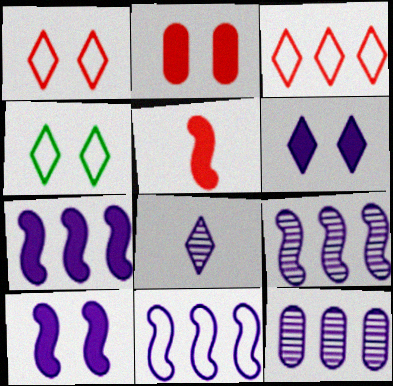[[4, 5, 12], 
[7, 9, 11]]